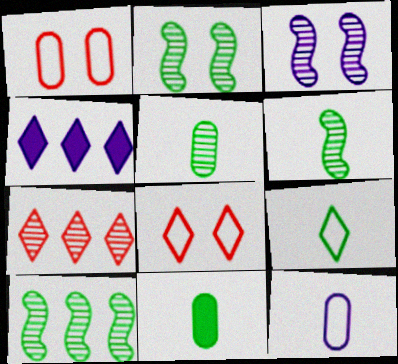[[1, 4, 6], 
[2, 6, 10], 
[3, 4, 12], 
[3, 5, 7], 
[6, 9, 11]]